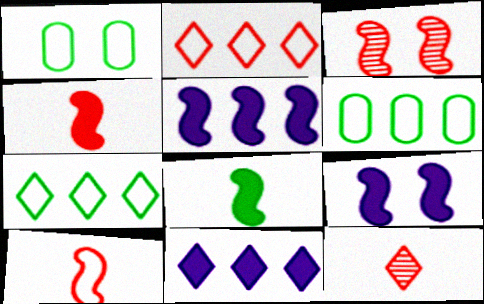[[1, 5, 12], 
[6, 9, 12]]